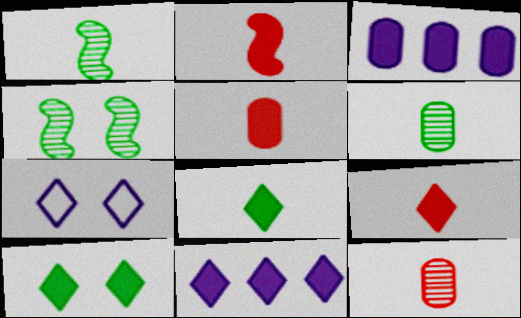[[2, 3, 10], 
[2, 5, 9], 
[9, 10, 11]]